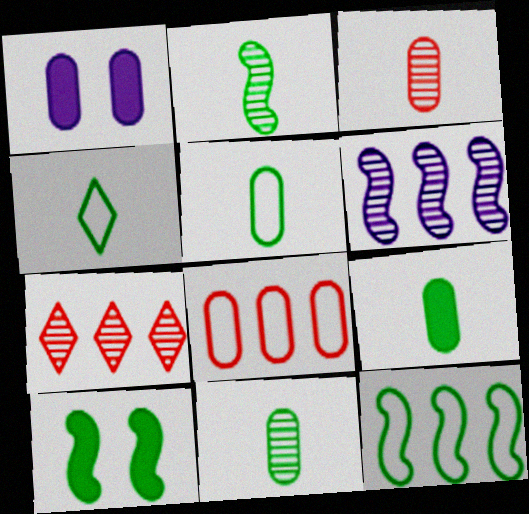[[1, 8, 11], 
[2, 4, 9], 
[2, 10, 12], 
[5, 9, 11]]